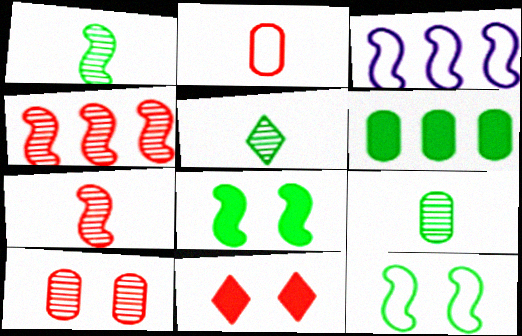[[1, 5, 9], 
[2, 4, 11], 
[3, 7, 8], 
[3, 9, 11], 
[5, 6, 12]]